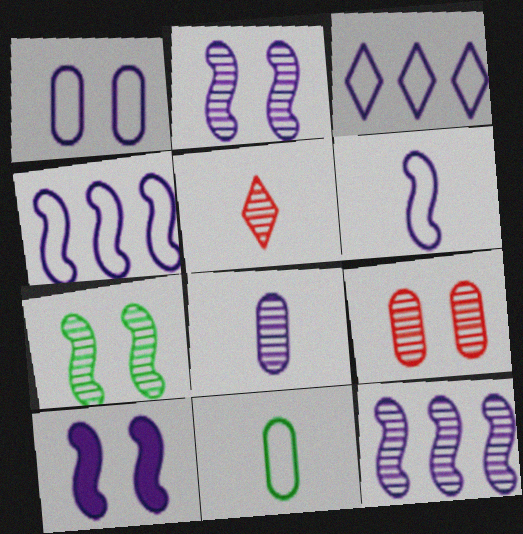[[1, 3, 6], 
[3, 8, 10], 
[6, 10, 12]]